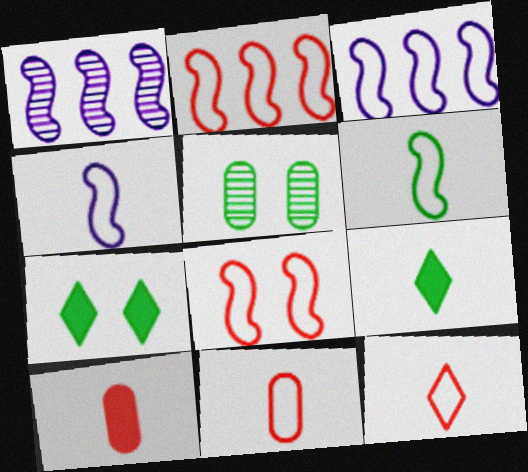[[1, 7, 11], 
[3, 6, 8]]